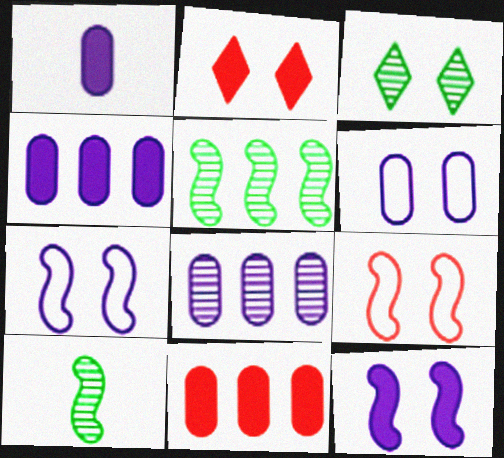[[1, 6, 8]]